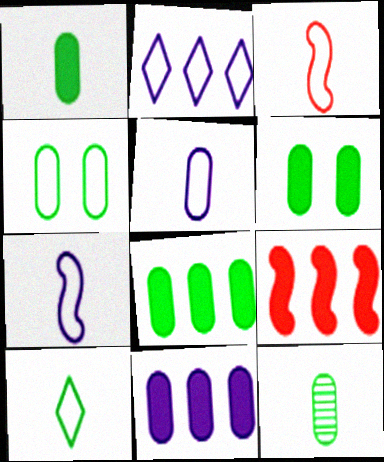[[1, 6, 8], 
[2, 3, 4], 
[3, 5, 10], 
[4, 8, 12]]